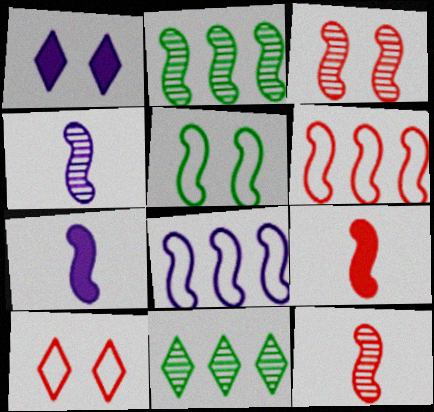[[2, 3, 4], 
[3, 6, 9]]